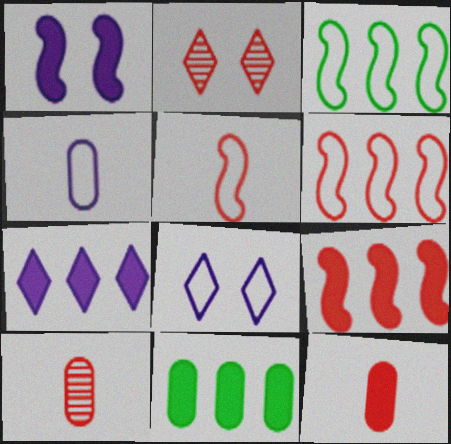[[2, 6, 12], 
[7, 9, 11]]